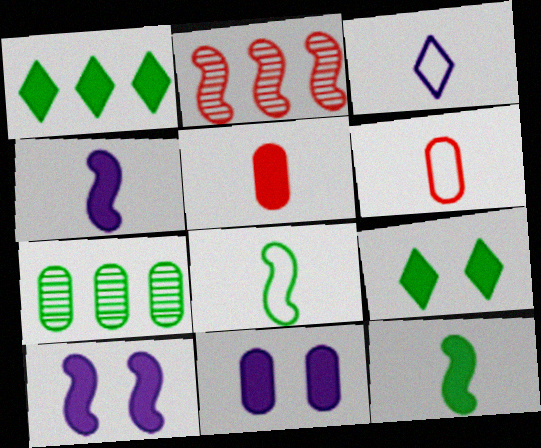[[1, 5, 10], 
[2, 8, 10], 
[3, 6, 8], 
[6, 7, 11], 
[7, 8, 9]]